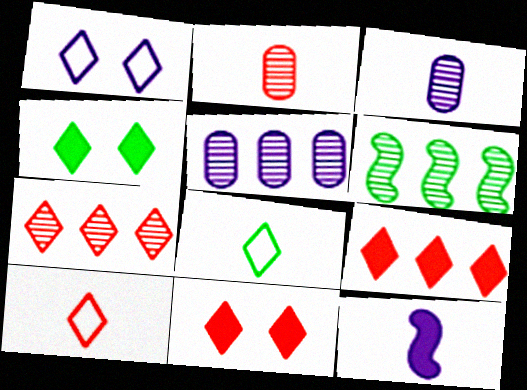[[1, 5, 12], 
[2, 8, 12], 
[5, 6, 7], 
[7, 10, 11]]